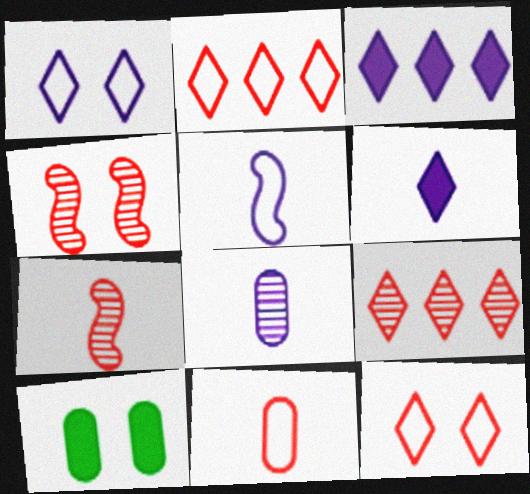[[1, 4, 10], 
[5, 6, 8], 
[5, 9, 10]]